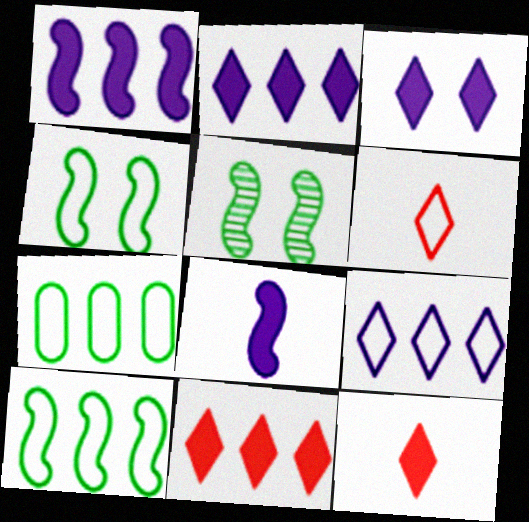[]